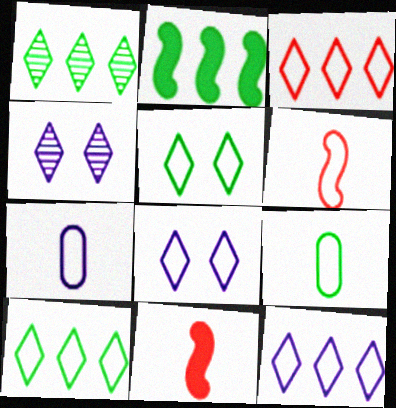[[3, 10, 12]]